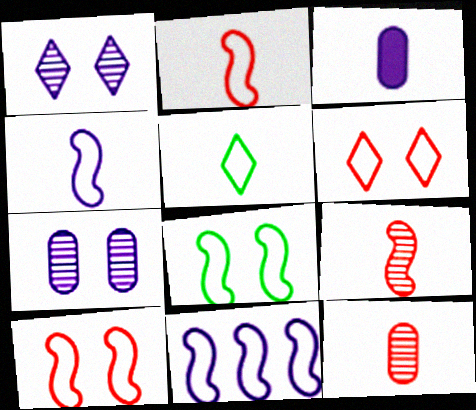[[1, 3, 11], 
[2, 8, 11], 
[3, 5, 9]]